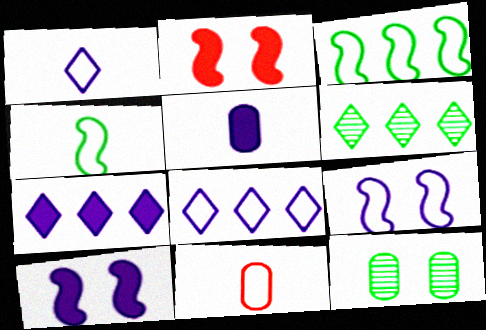[[1, 4, 11], 
[5, 7, 10], 
[6, 10, 11]]